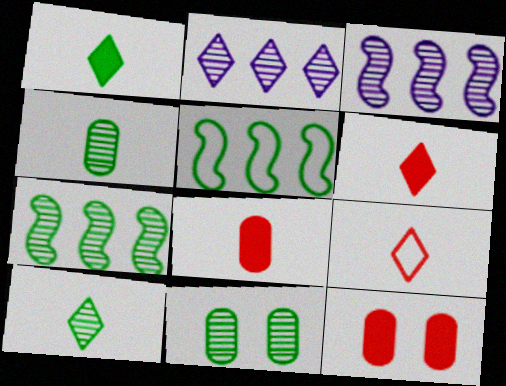[[1, 5, 11], 
[7, 10, 11]]